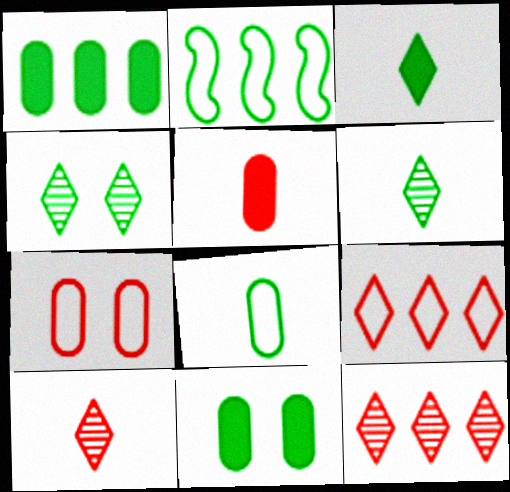[[2, 6, 11]]